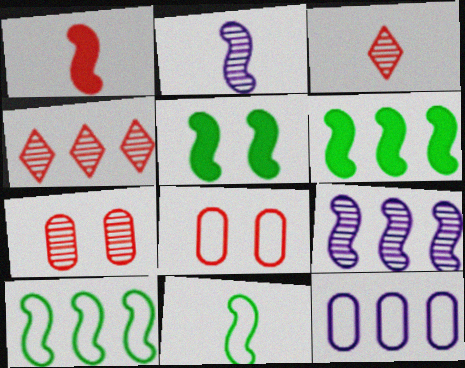[[1, 2, 11], 
[1, 4, 8], 
[3, 5, 12], 
[4, 6, 12]]